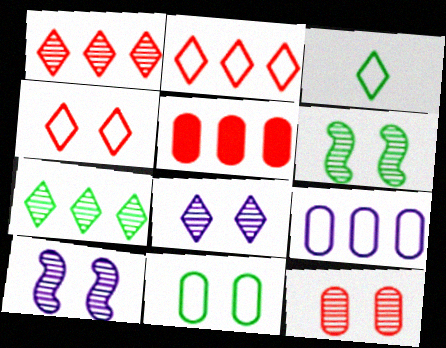[[3, 5, 10], 
[6, 8, 12]]